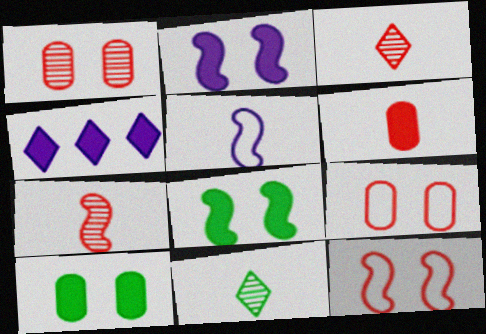[[4, 6, 8], 
[5, 6, 11]]